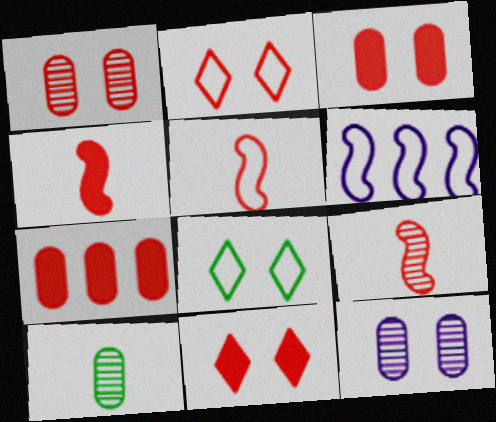[[2, 7, 9], 
[4, 5, 9], 
[4, 7, 11], 
[6, 10, 11]]